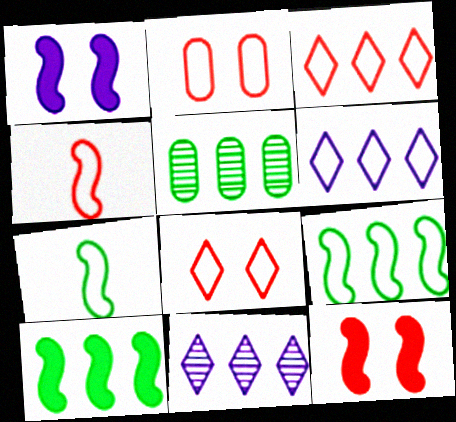[[2, 3, 4], 
[2, 6, 7]]